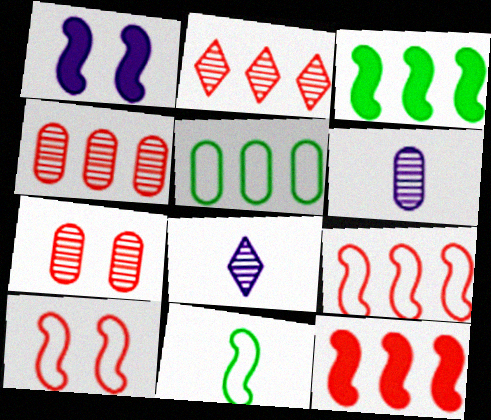[]